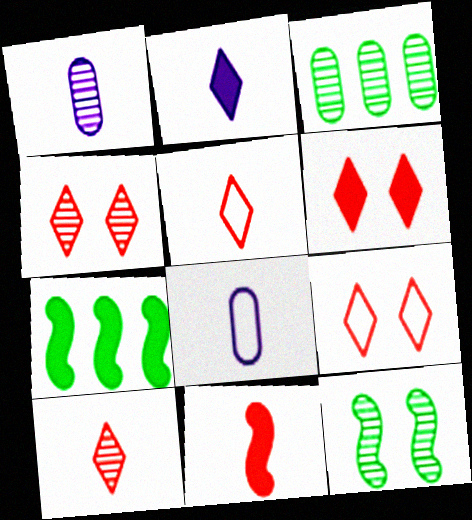[[1, 7, 9], 
[4, 6, 9], 
[4, 7, 8]]